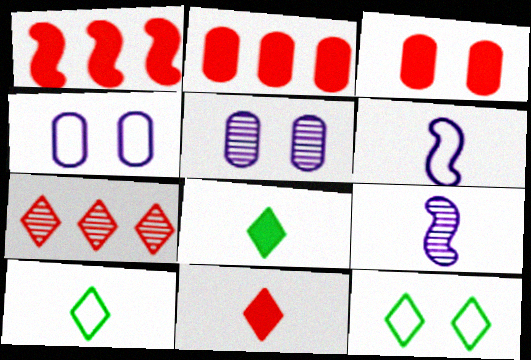[[1, 3, 11], 
[1, 5, 10], 
[2, 9, 12]]